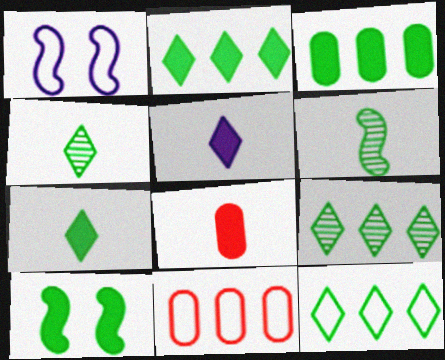[[1, 8, 9], 
[2, 9, 12], 
[3, 7, 10]]